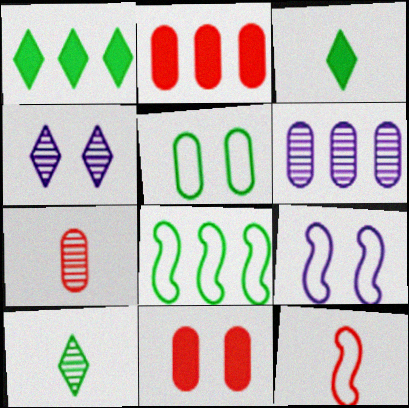[[1, 7, 9], 
[2, 9, 10], 
[8, 9, 12]]